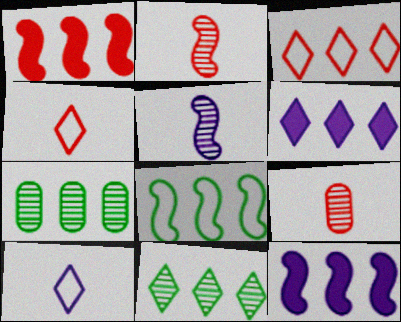[[3, 6, 11], 
[3, 7, 12]]